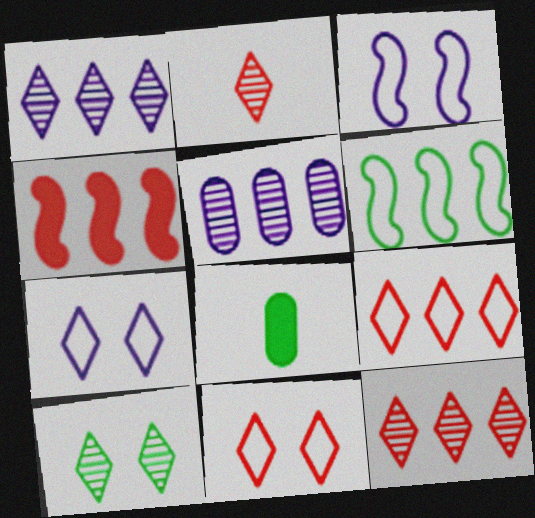[[1, 2, 10], 
[3, 8, 12], 
[6, 8, 10]]